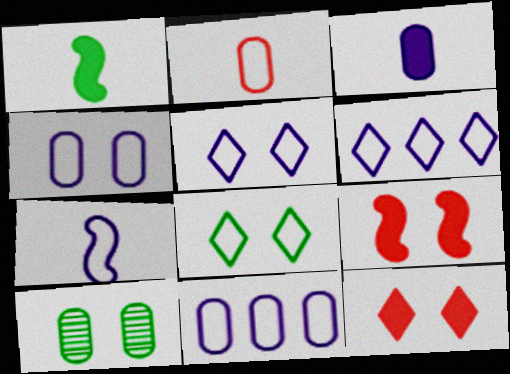[[4, 6, 7], 
[5, 7, 11], 
[5, 9, 10]]